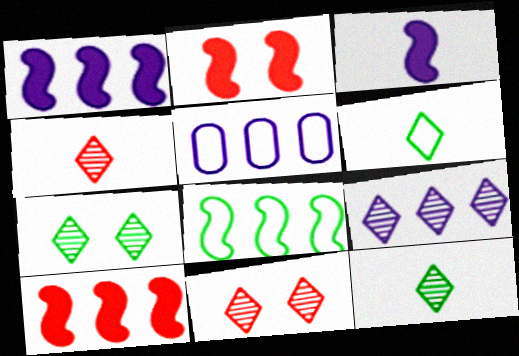[[1, 5, 9], 
[2, 5, 12], 
[4, 7, 9], 
[9, 11, 12]]